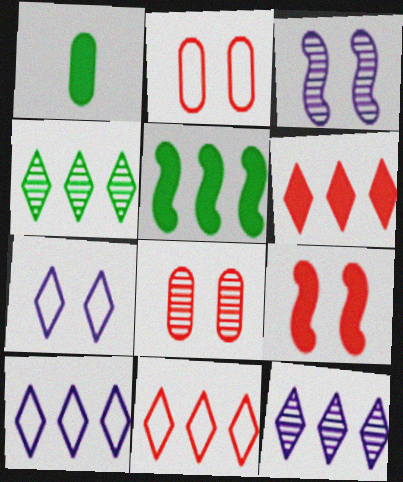[[1, 3, 11], 
[4, 6, 10]]